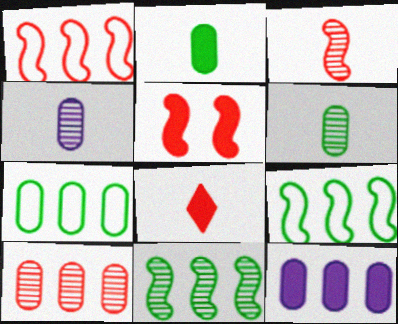[[1, 3, 5], 
[7, 10, 12]]